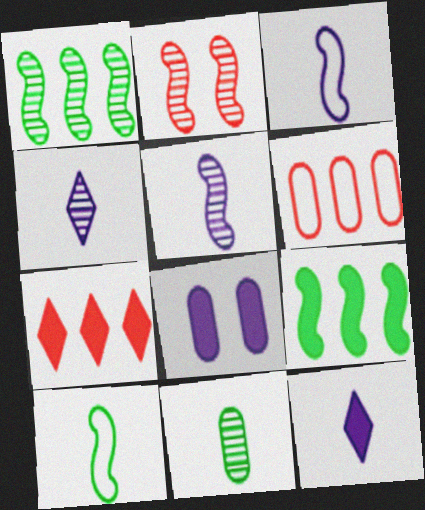[[1, 2, 5], 
[2, 3, 9], 
[6, 8, 11]]